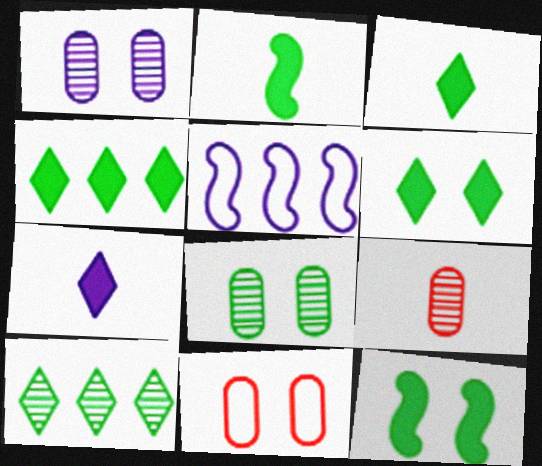[[1, 5, 7], 
[3, 4, 6], 
[5, 6, 9]]